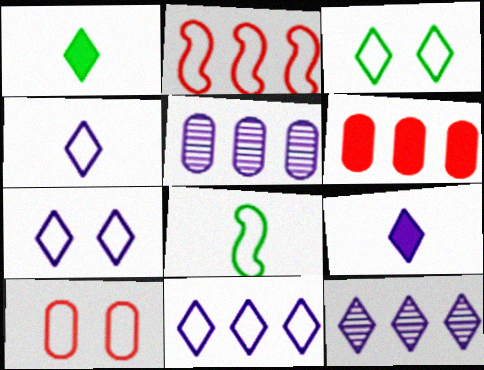[[4, 7, 11], 
[7, 9, 12], 
[8, 10, 11]]